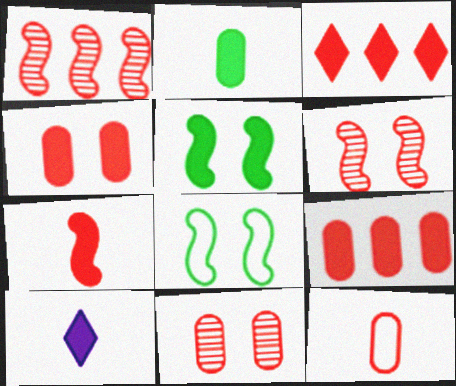[[2, 7, 10], 
[3, 4, 7], 
[3, 6, 12], 
[5, 9, 10], 
[9, 11, 12]]